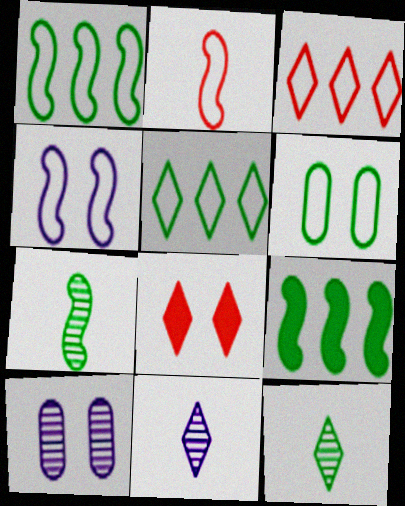[[1, 2, 4], 
[5, 8, 11], 
[6, 9, 12]]